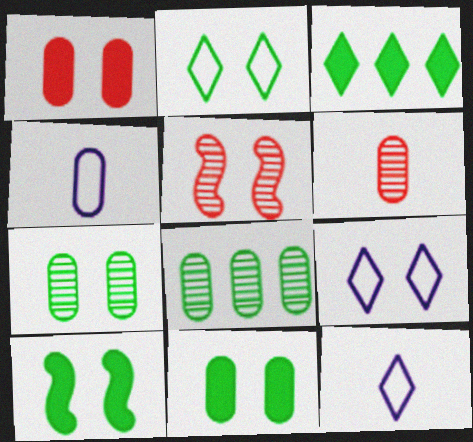[[1, 4, 8], 
[2, 7, 10], 
[3, 4, 5], 
[5, 9, 11]]